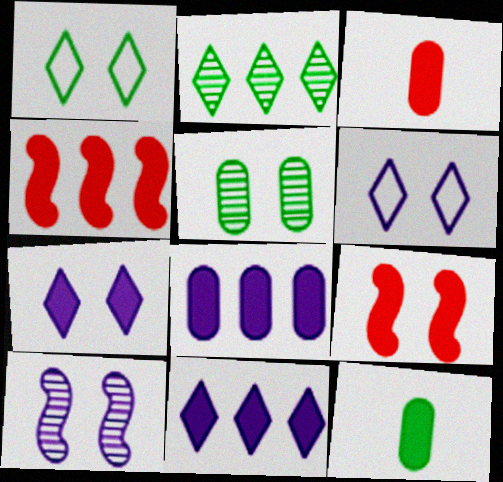[[4, 7, 12], 
[5, 6, 9], 
[9, 11, 12]]